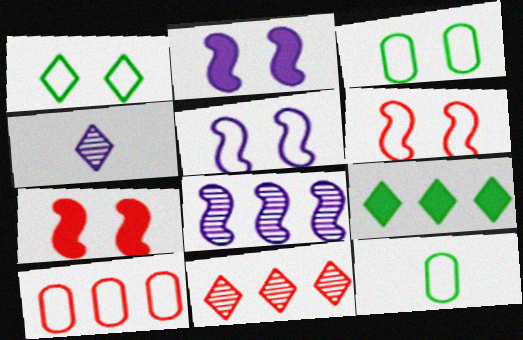[[2, 11, 12], 
[8, 9, 10]]